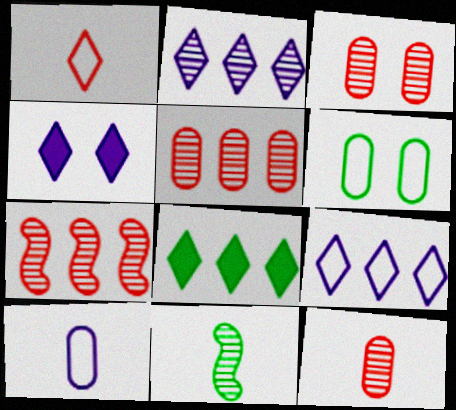[[2, 3, 11], 
[3, 5, 12], 
[6, 8, 11]]